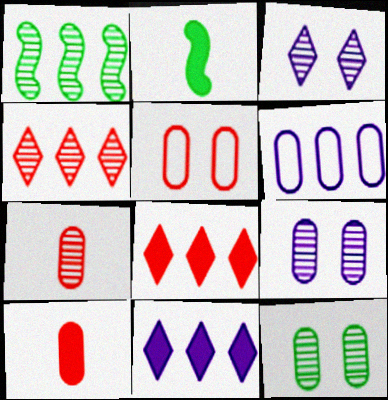[[1, 3, 7], 
[1, 6, 8], 
[6, 10, 12]]